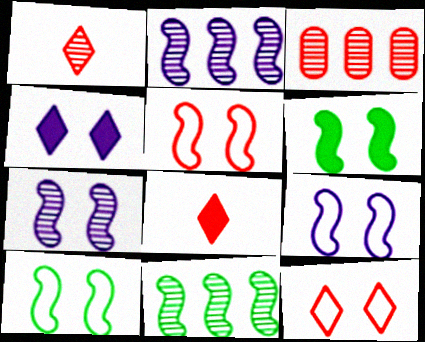[[3, 5, 8], 
[5, 6, 7], 
[5, 9, 10]]